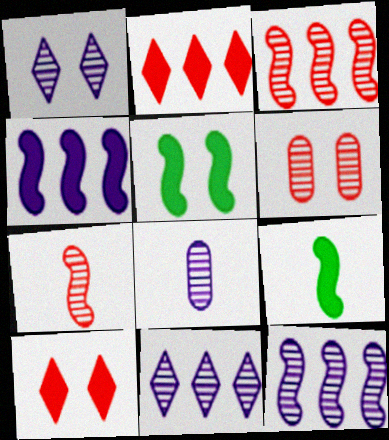[[1, 8, 12]]